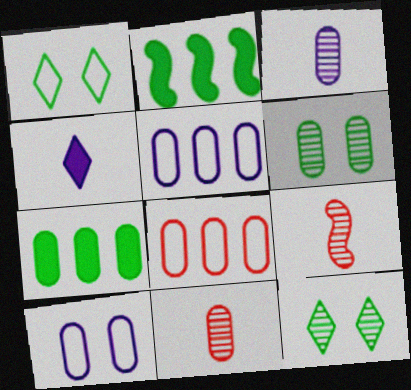[[7, 10, 11]]